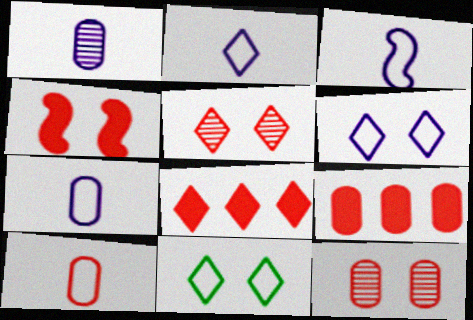[[2, 3, 7], 
[9, 10, 12]]